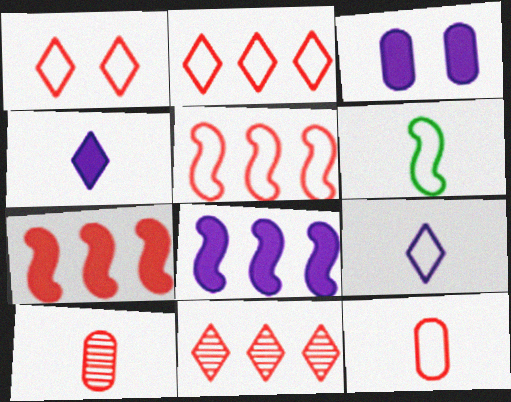[[1, 5, 12], 
[1, 7, 10], 
[3, 4, 8], 
[3, 6, 11], 
[4, 6, 10], 
[6, 9, 12]]